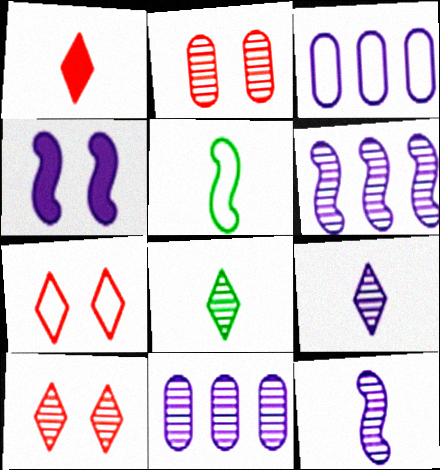[[2, 6, 8], 
[3, 4, 9], 
[3, 5, 7]]